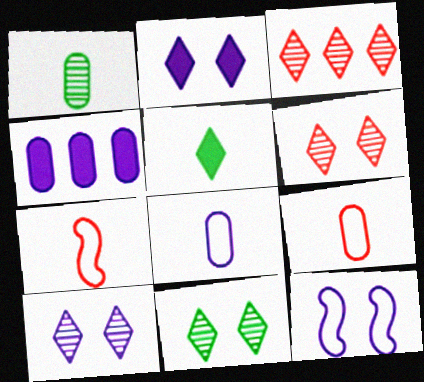[[4, 7, 11], 
[6, 10, 11]]